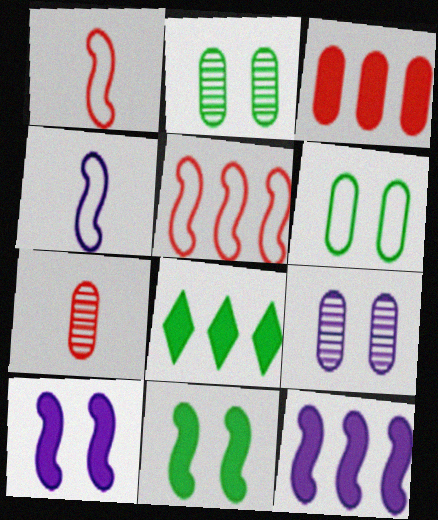[[1, 8, 9], 
[3, 8, 12]]